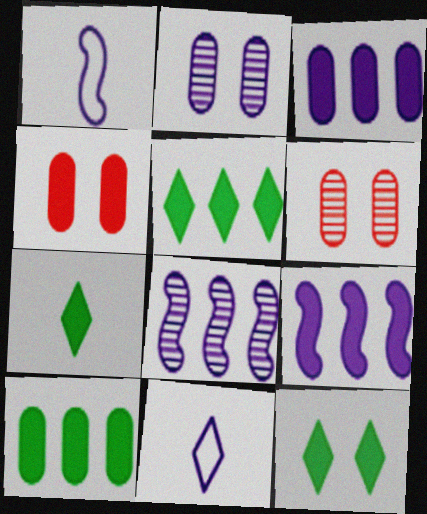[[1, 5, 6], 
[2, 9, 11], 
[4, 7, 9], 
[5, 7, 12]]